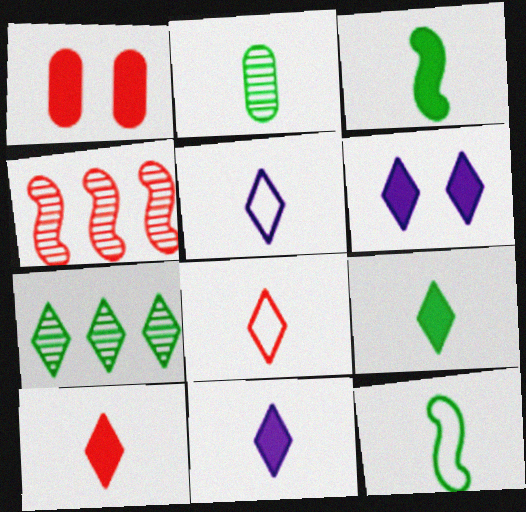[[1, 4, 8], 
[2, 9, 12], 
[6, 7, 8], 
[9, 10, 11]]